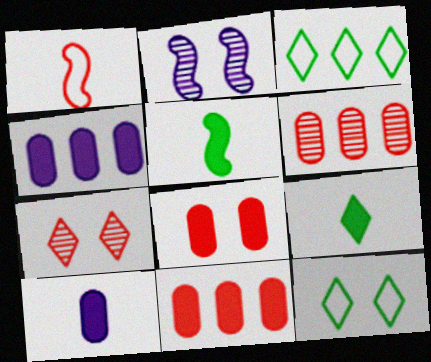[[1, 7, 11], 
[2, 8, 12]]